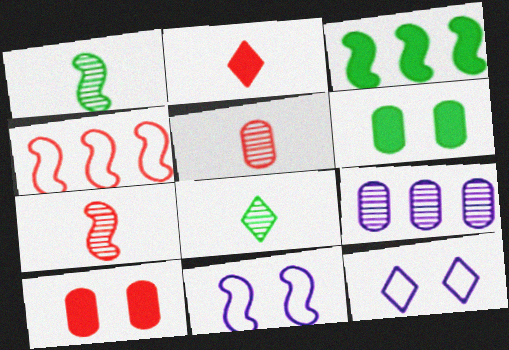[[3, 5, 12], 
[3, 7, 11]]